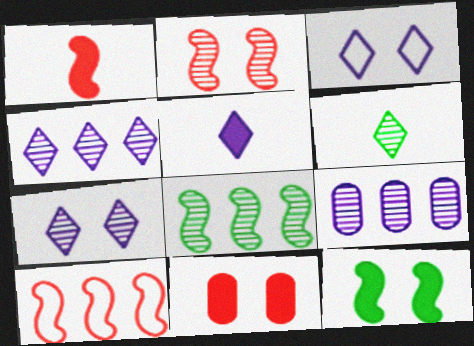[[1, 2, 10], 
[2, 6, 9], 
[3, 4, 5]]